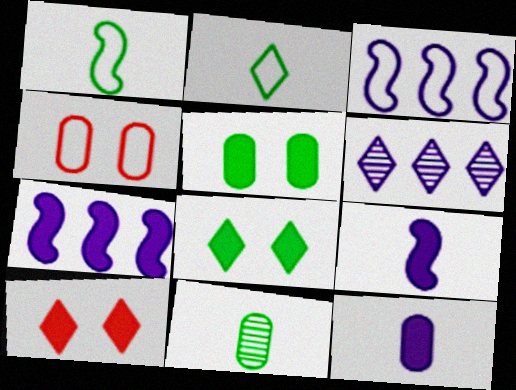[[2, 3, 4], 
[2, 6, 10], 
[3, 10, 11]]